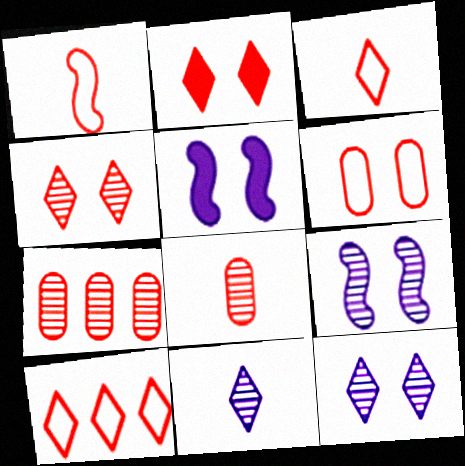[[1, 2, 7], 
[1, 6, 10]]